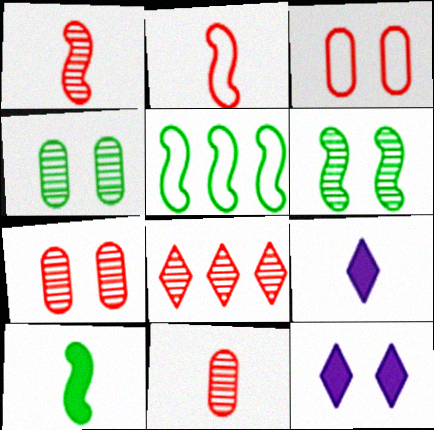[[1, 7, 8], 
[3, 6, 12], 
[5, 6, 10], 
[5, 7, 9], 
[5, 11, 12]]